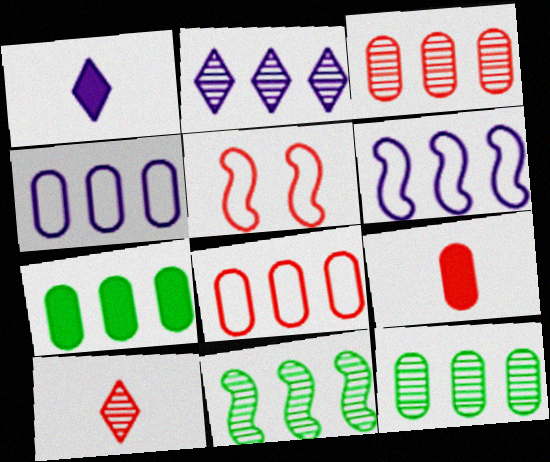[[1, 5, 12], 
[2, 3, 11], 
[3, 4, 7]]